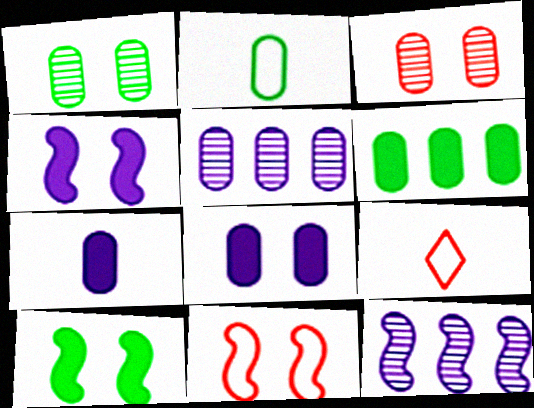[[1, 2, 6], 
[5, 9, 10]]